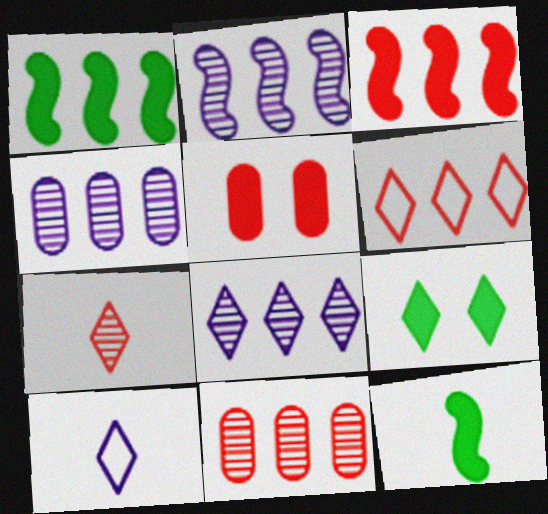[[1, 4, 6], 
[2, 4, 8], 
[3, 6, 11]]